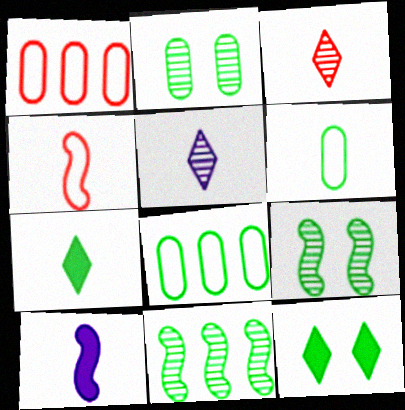[[3, 6, 10], 
[6, 11, 12], 
[7, 8, 9]]